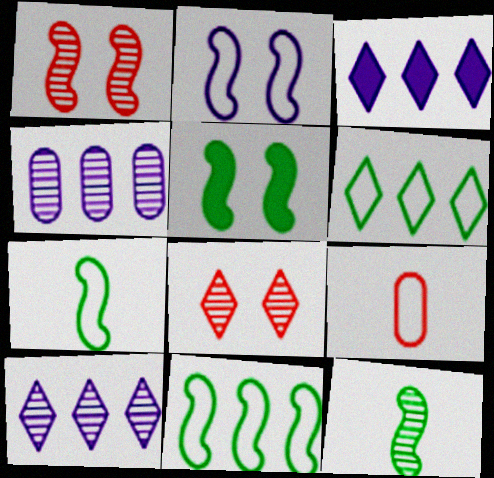[[1, 2, 5], 
[2, 6, 9], 
[4, 8, 12], 
[5, 9, 10], 
[5, 11, 12]]